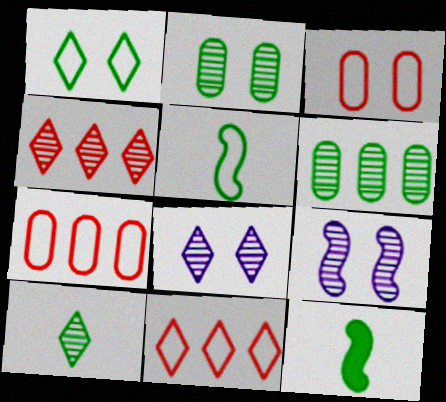[[1, 6, 12], 
[4, 8, 10], 
[7, 8, 12]]